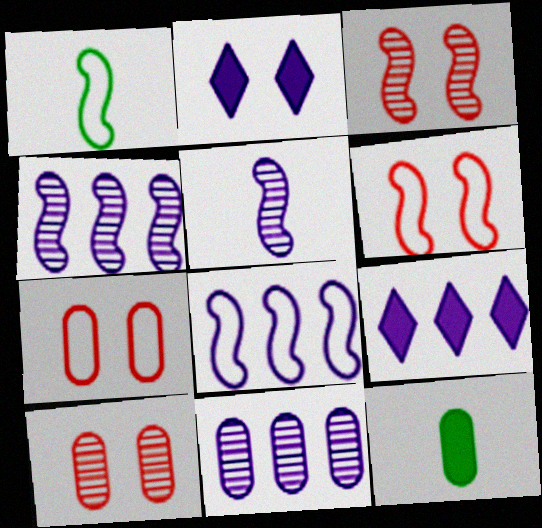[[1, 6, 8], 
[1, 9, 10], 
[7, 11, 12], 
[8, 9, 11]]